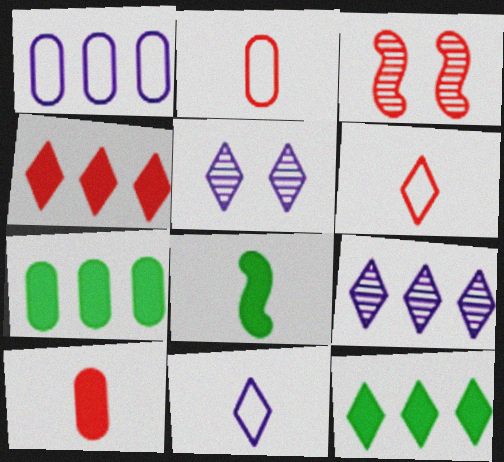[[2, 3, 4], 
[3, 7, 11], 
[5, 6, 12]]